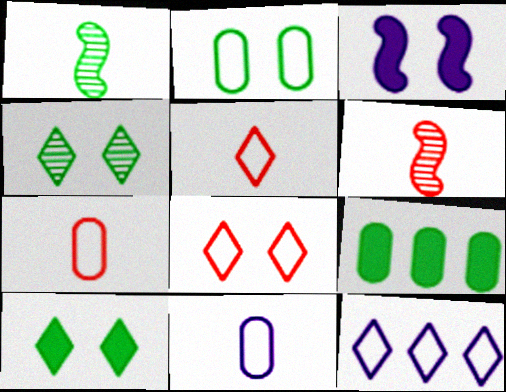[]